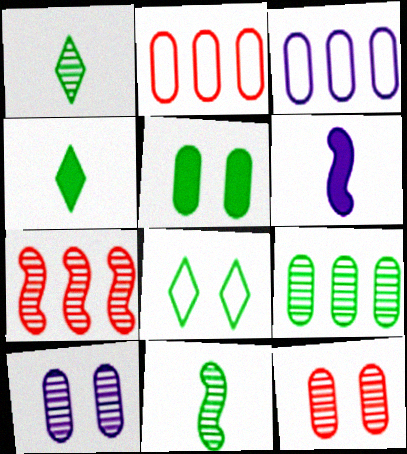[[1, 7, 10]]